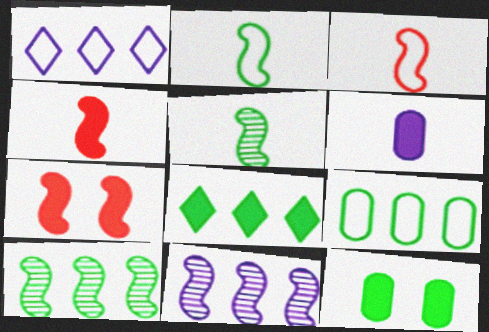[[2, 7, 11], 
[6, 7, 8], 
[8, 9, 10]]